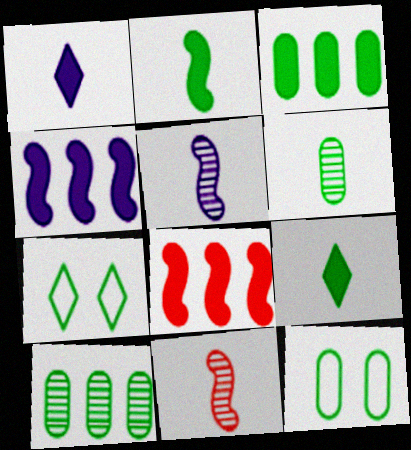[[2, 7, 10], 
[3, 6, 12]]